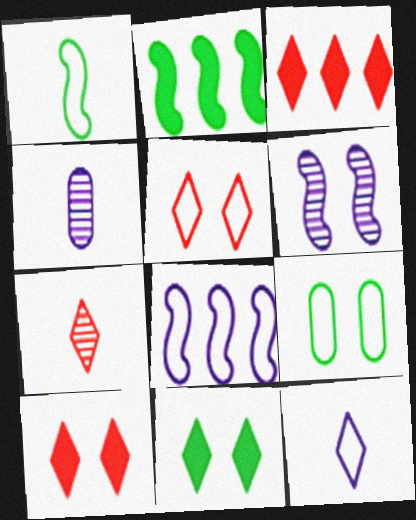[[2, 4, 5], 
[3, 5, 7], 
[6, 9, 10]]